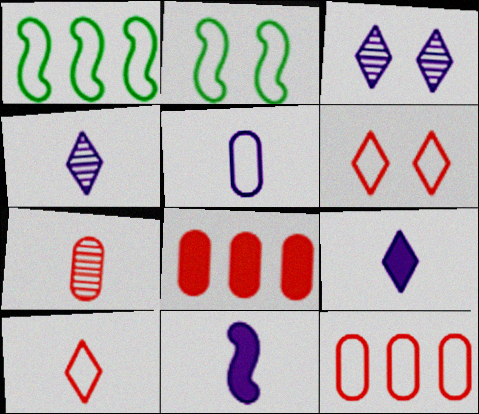[[1, 5, 6], 
[2, 4, 8], 
[4, 5, 11]]